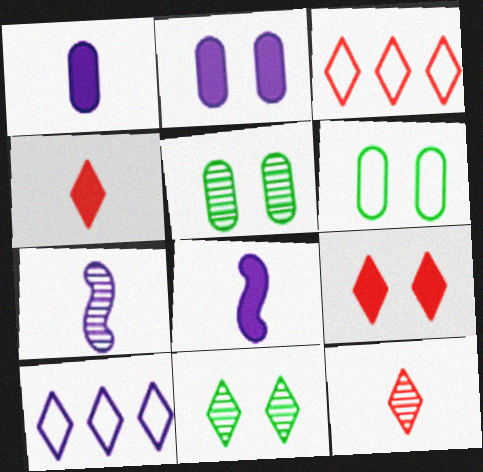[[2, 7, 10], 
[3, 5, 8], 
[3, 9, 12], 
[4, 10, 11]]